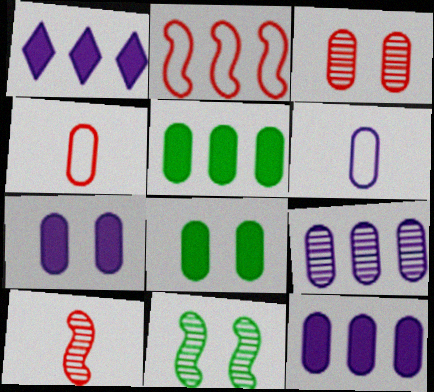[[1, 4, 11], 
[3, 5, 6], 
[4, 8, 9], 
[6, 7, 9]]